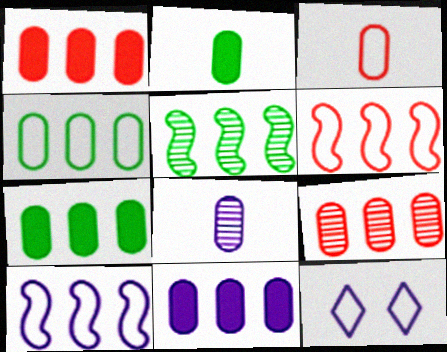[[1, 7, 11], 
[2, 3, 8], 
[4, 9, 11]]